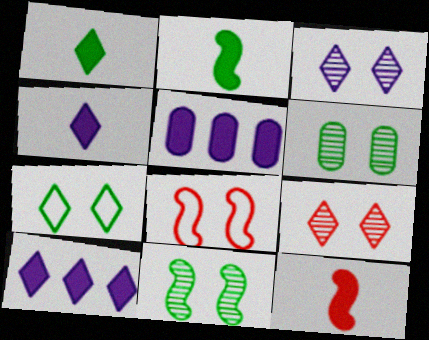[]